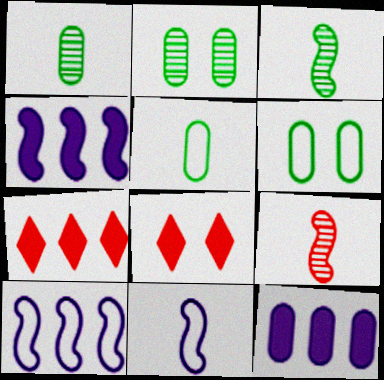[[1, 8, 10], 
[2, 7, 11]]